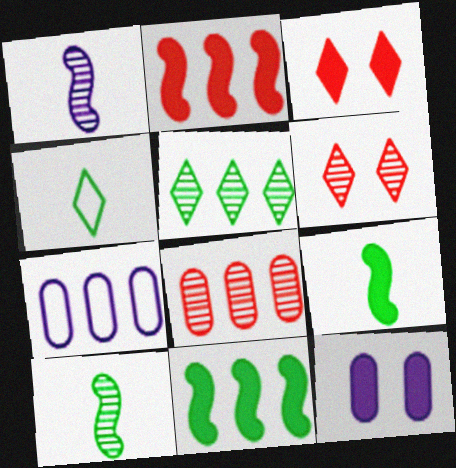[[2, 5, 7], 
[3, 7, 10], 
[6, 7, 9]]